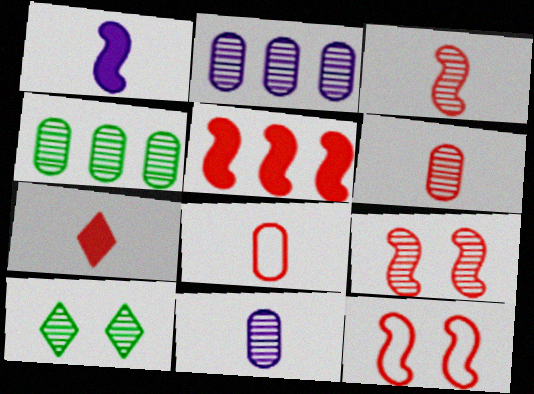[[2, 3, 10], 
[3, 5, 12], 
[3, 7, 8]]